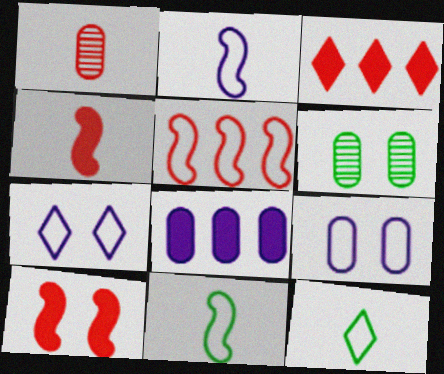[[2, 3, 6], 
[5, 9, 12], 
[6, 7, 10]]